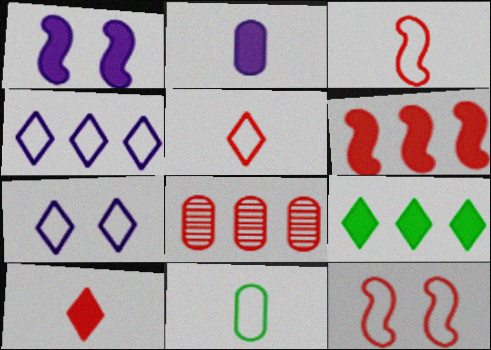[[4, 11, 12], 
[8, 10, 12]]